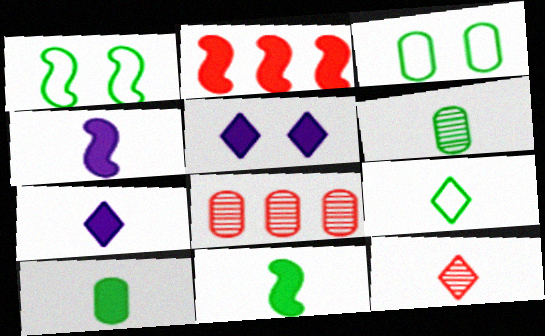[[1, 7, 8], 
[2, 5, 10], 
[6, 9, 11], 
[7, 9, 12]]